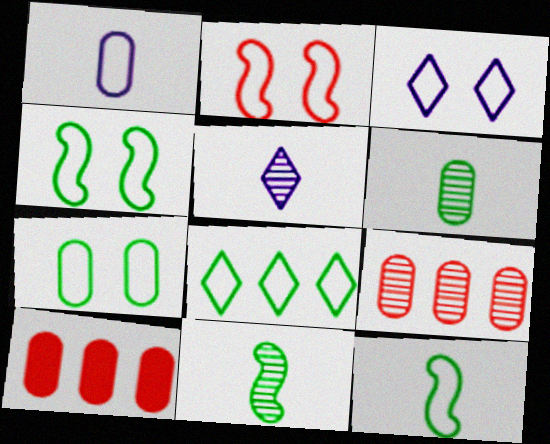[[1, 2, 8], 
[2, 3, 7], 
[3, 10, 11], 
[4, 5, 10], 
[7, 8, 12]]